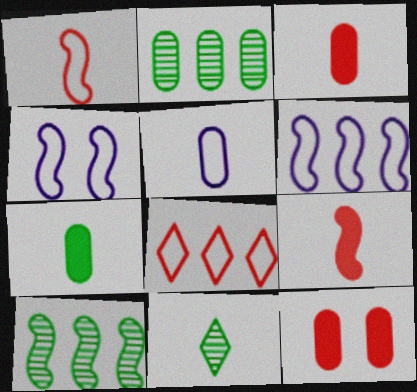[[2, 5, 12], 
[4, 9, 10], 
[5, 9, 11], 
[6, 11, 12]]